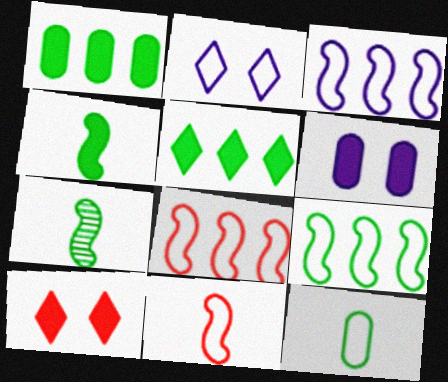[[2, 8, 12], 
[3, 8, 9]]